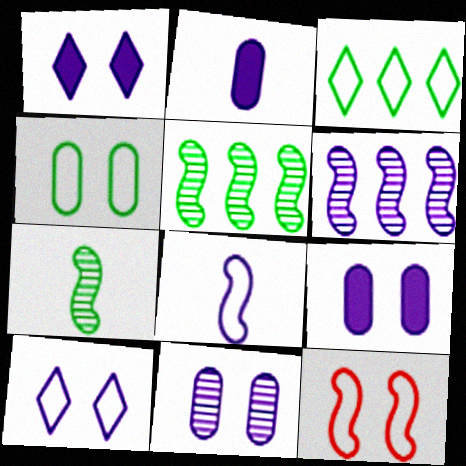[[2, 6, 10], 
[4, 10, 12]]